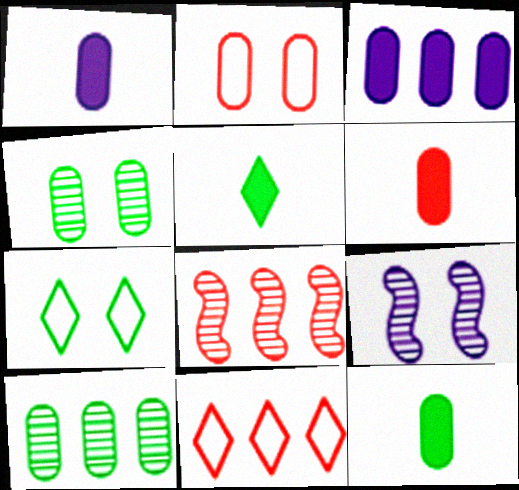[[1, 2, 10], 
[1, 6, 12], 
[1, 7, 8], 
[9, 11, 12]]